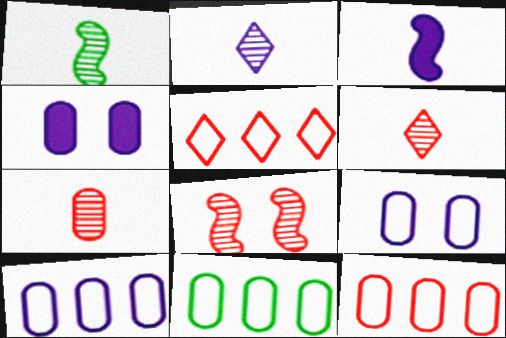[[1, 2, 7], 
[1, 4, 5], 
[4, 7, 11], 
[10, 11, 12]]